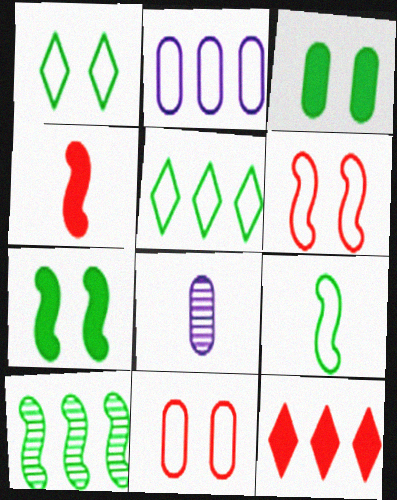[[2, 10, 12], 
[7, 9, 10]]